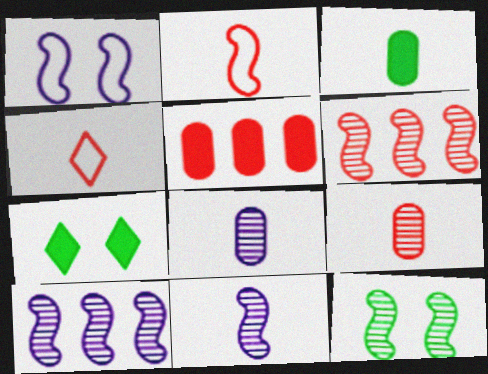[[3, 4, 11], 
[6, 11, 12]]